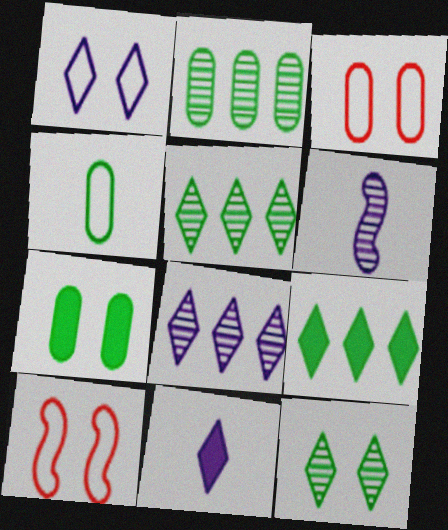[[1, 8, 11], 
[2, 4, 7], 
[2, 10, 11], 
[3, 6, 9]]